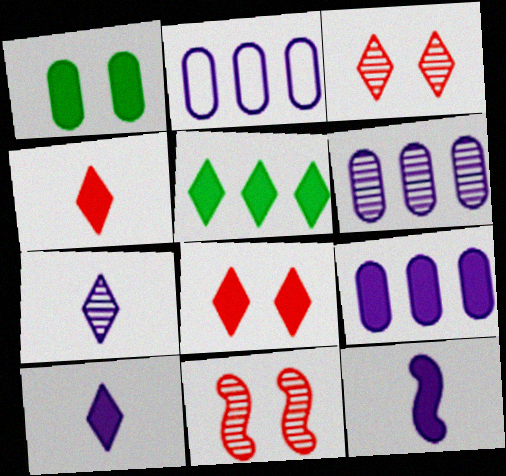[[2, 6, 9], 
[5, 8, 10]]